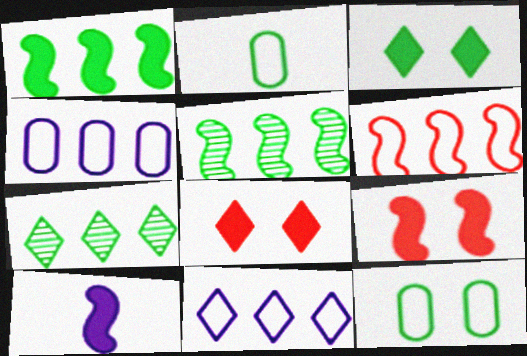[[1, 9, 10], 
[2, 3, 5]]